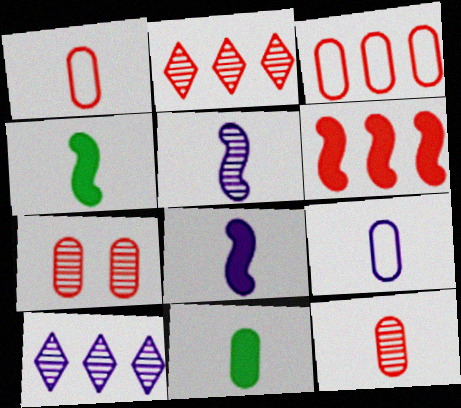[[2, 3, 6], 
[9, 11, 12]]